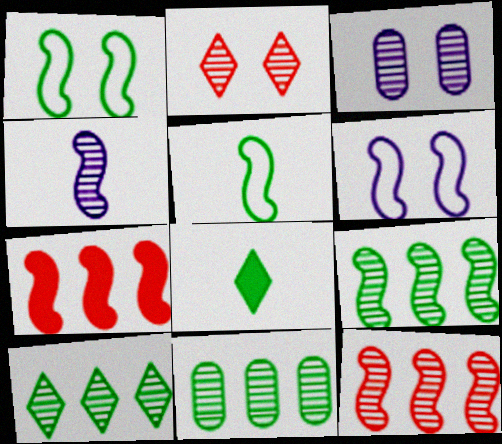[[1, 4, 7], 
[1, 8, 11], 
[2, 4, 11], 
[9, 10, 11]]